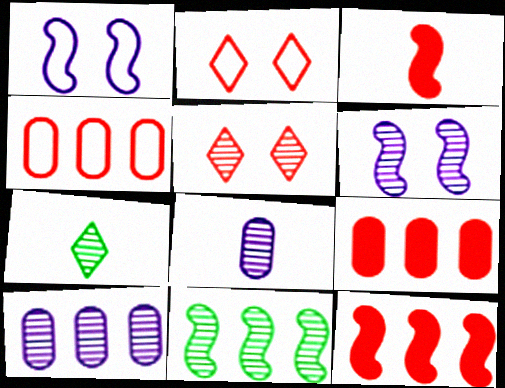[[1, 3, 11], 
[1, 7, 9], 
[3, 4, 5], 
[5, 8, 11]]